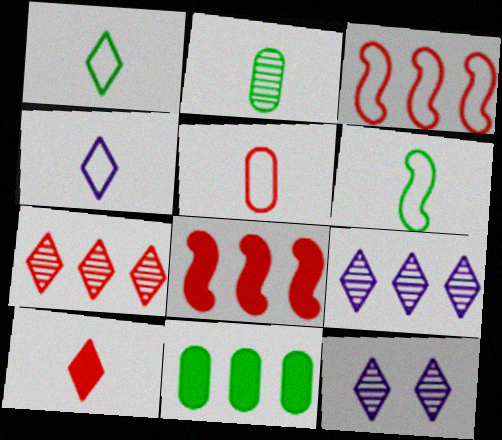[[3, 9, 11], 
[4, 5, 6]]